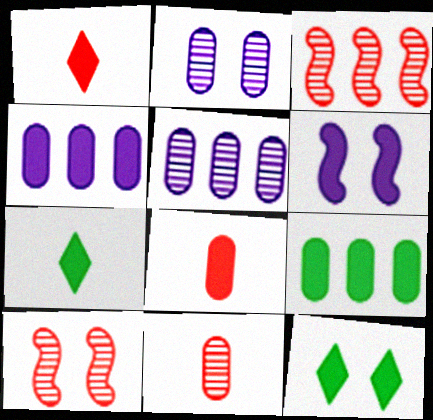[[1, 6, 9]]